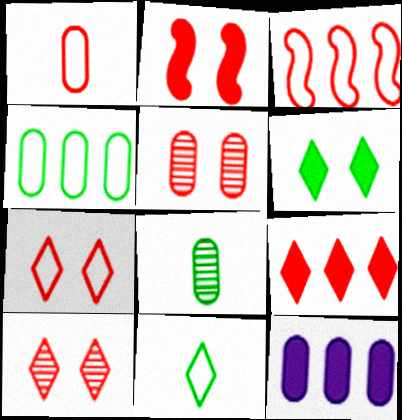[[1, 3, 7], 
[2, 5, 7]]